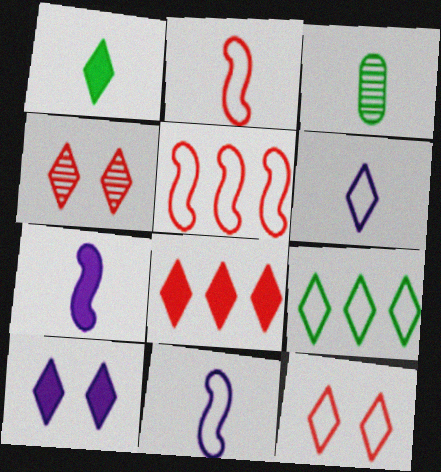[[1, 8, 10], 
[3, 5, 10], 
[6, 9, 12]]